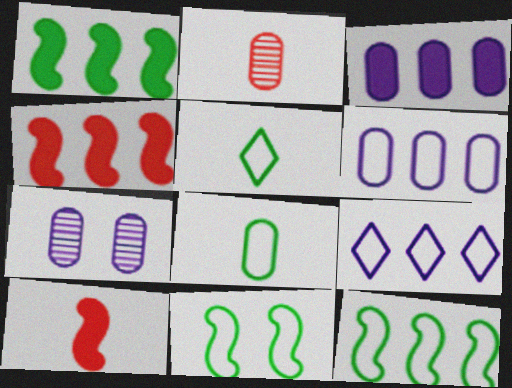[[4, 5, 7]]